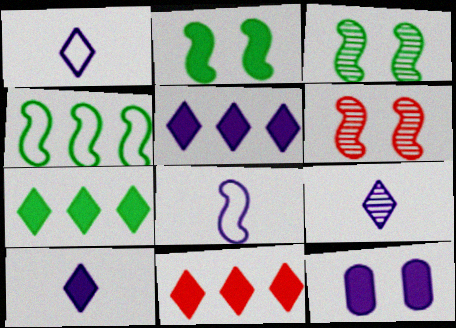[[1, 9, 10], 
[5, 7, 11]]